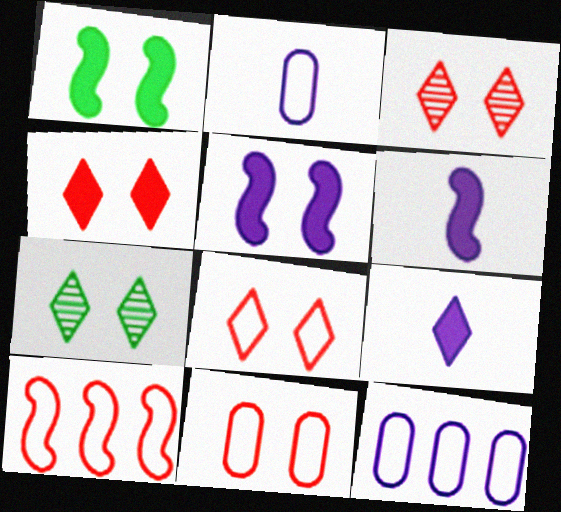[[3, 4, 8], 
[5, 7, 11]]